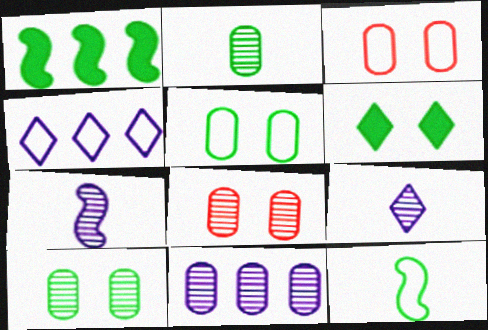[[1, 3, 9], 
[2, 8, 11], 
[3, 4, 12]]